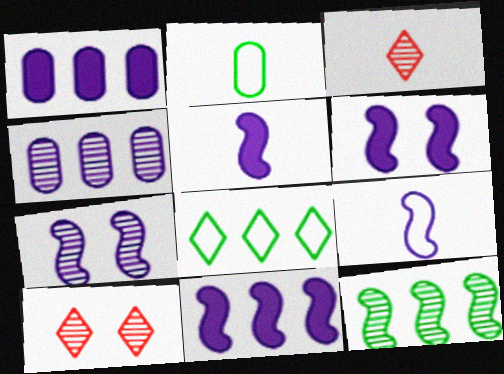[[2, 3, 5], 
[2, 10, 11], 
[5, 6, 11], 
[7, 9, 11]]